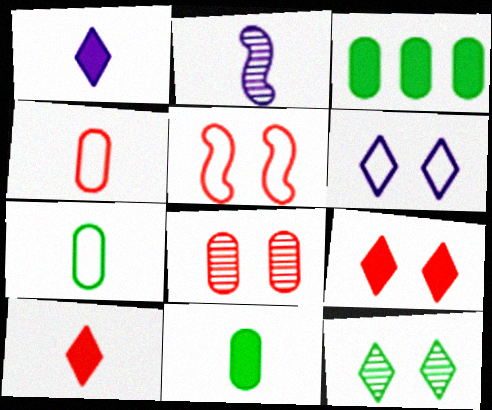[[2, 7, 10], 
[5, 8, 9], 
[6, 9, 12]]